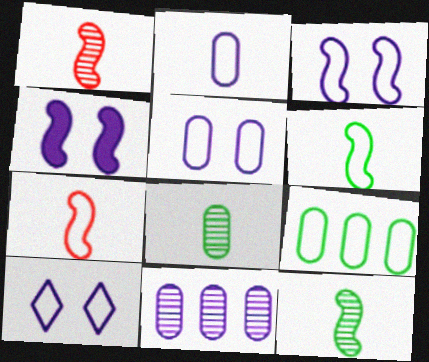[[3, 5, 10], 
[7, 9, 10]]